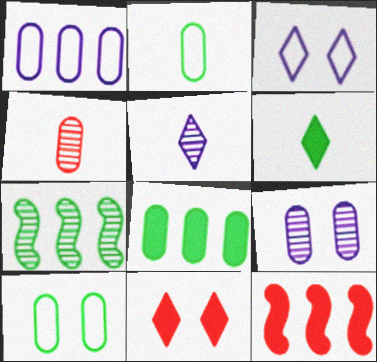[[5, 10, 12], 
[6, 7, 10]]